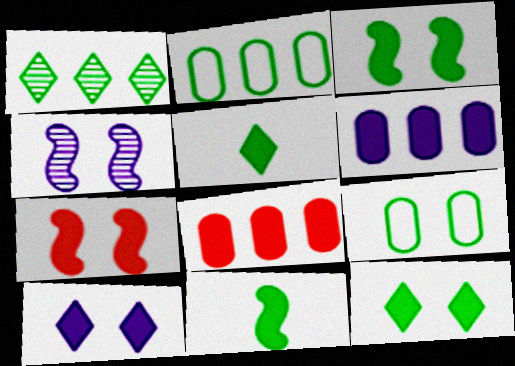[[1, 9, 11], 
[5, 6, 7], 
[8, 10, 11]]